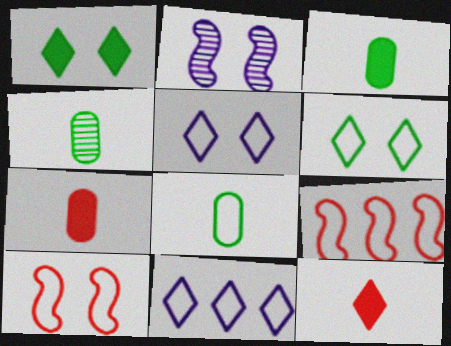[[3, 4, 8], 
[5, 8, 9], 
[8, 10, 11]]